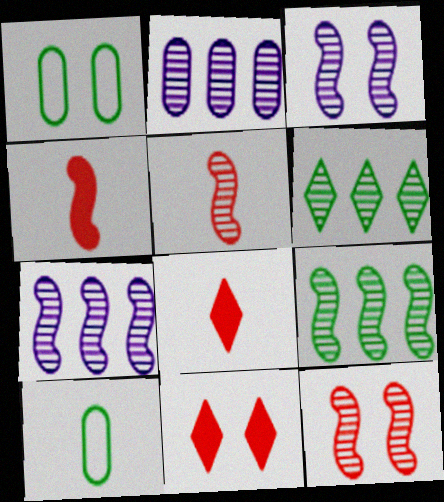[[1, 3, 11], 
[1, 7, 8], 
[3, 5, 9], 
[7, 10, 11]]